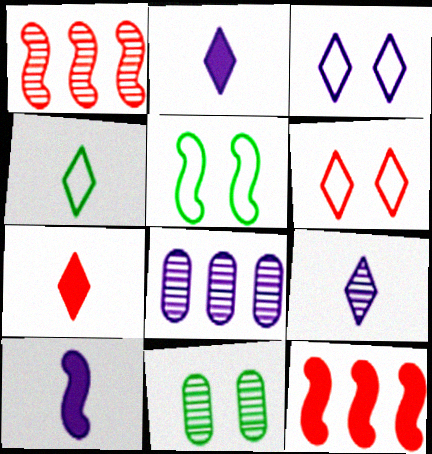[[1, 5, 10], 
[1, 9, 11], 
[3, 8, 10], 
[4, 7, 9], 
[5, 7, 8]]